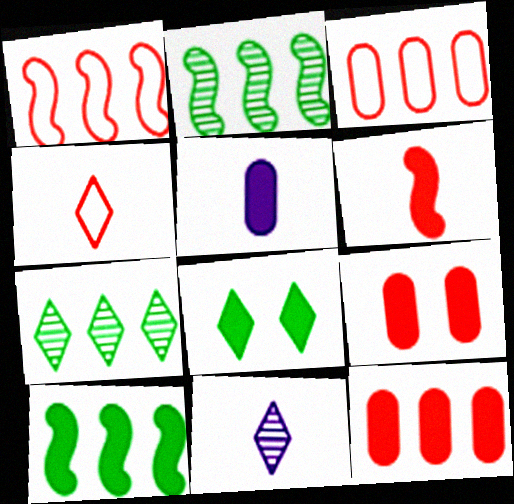[]